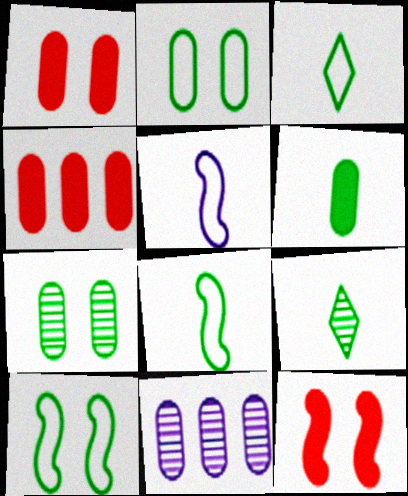[[3, 11, 12], 
[6, 8, 9]]